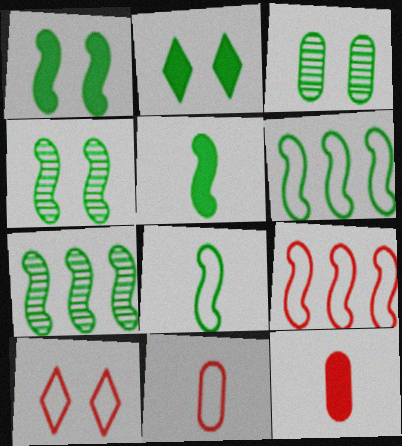[[1, 7, 8], 
[4, 5, 6], 
[9, 10, 11]]